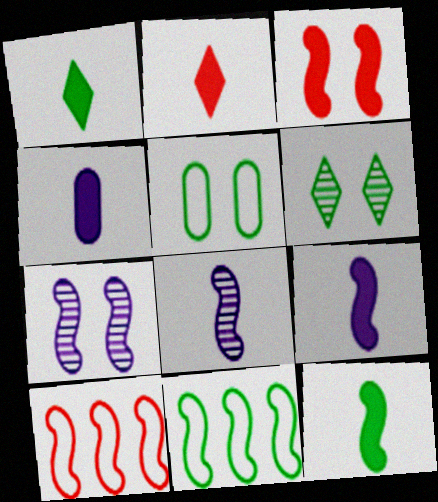[[2, 4, 12], 
[3, 8, 11], 
[4, 6, 10], 
[7, 10, 12]]